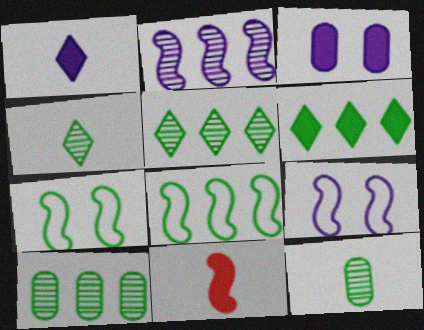[[2, 7, 11], 
[3, 6, 11], 
[6, 7, 12], 
[6, 8, 10]]